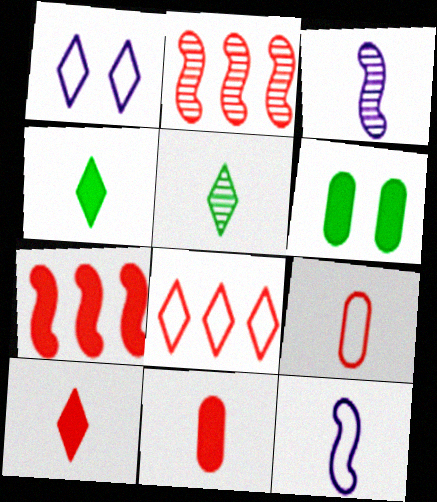[[3, 4, 9], 
[3, 6, 8], 
[5, 11, 12]]